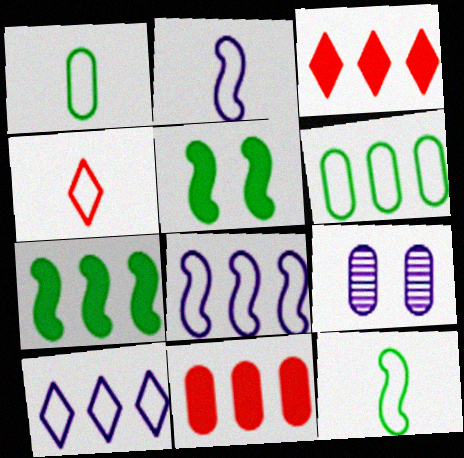[[1, 2, 4], 
[1, 9, 11], 
[3, 9, 12], 
[4, 7, 9]]